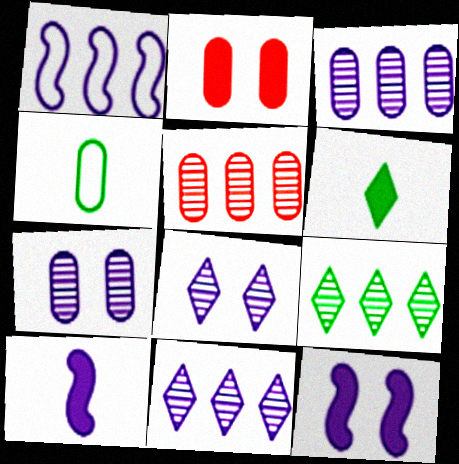[[2, 3, 4]]